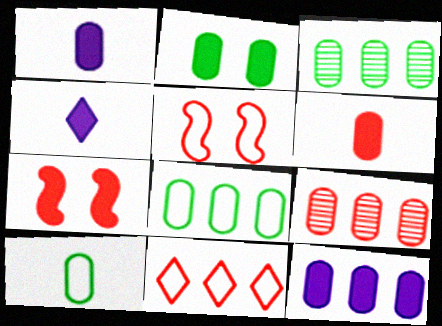[[2, 3, 10], 
[2, 6, 12], 
[3, 4, 5], 
[8, 9, 12]]